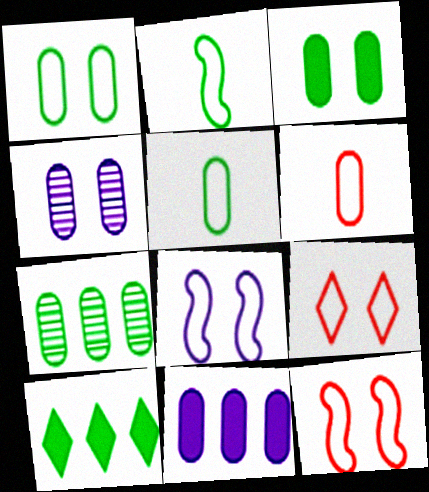[[1, 8, 9], 
[3, 5, 7]]